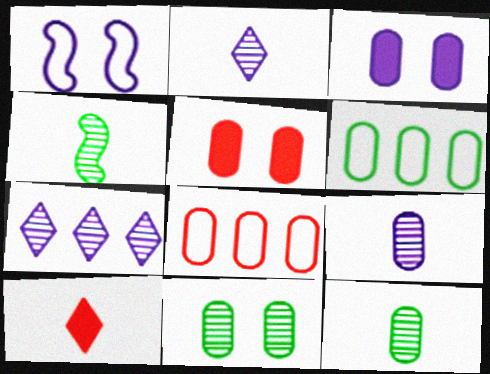[[3, 8, 12], 
[5, 6, 9]]